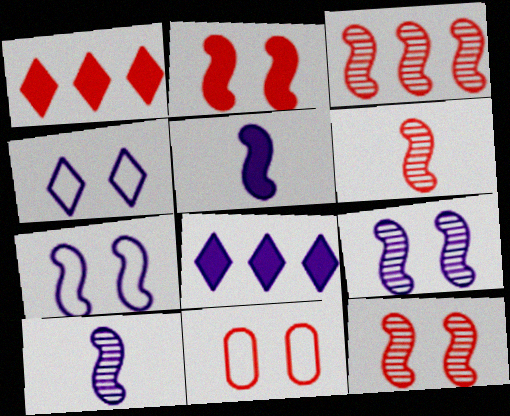[[1, 6, 11], 
[3, 6, 12]]